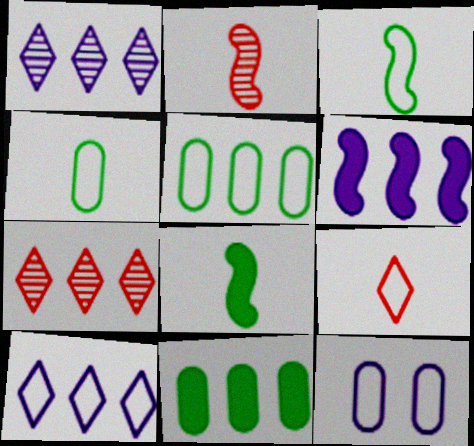[[5, 6, 7], 
[7, 8, 12]]